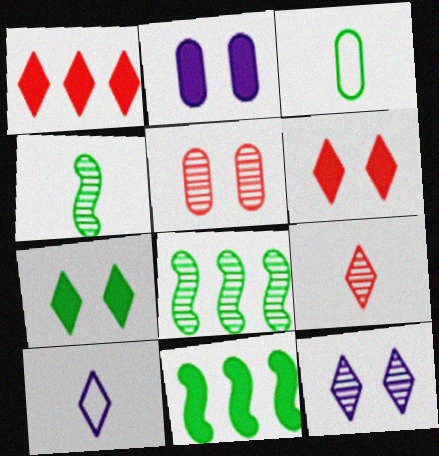[[3, 7, 8], 
[5, 10, 11]]